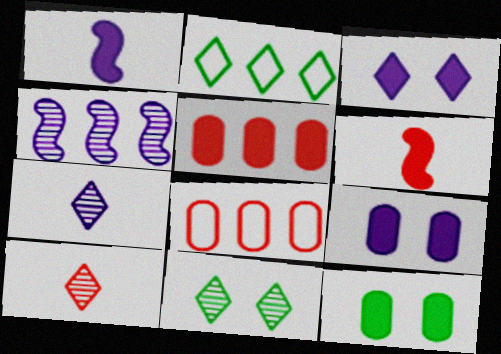[[1, 8, 11], 
[2, 3, 10], 
[2, 4, 5]]